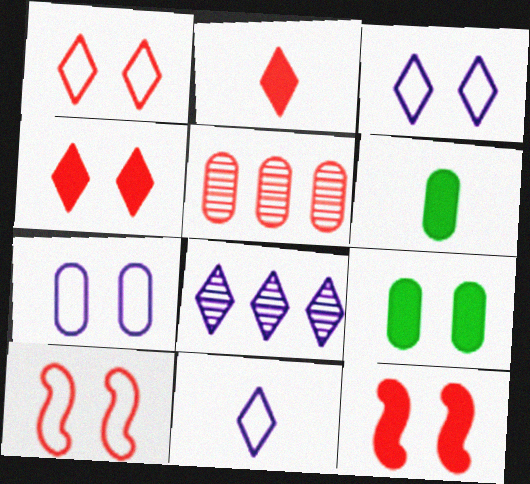[[2, 5, 10], 
[5, 6, 7], 
[6, 8, 10]]